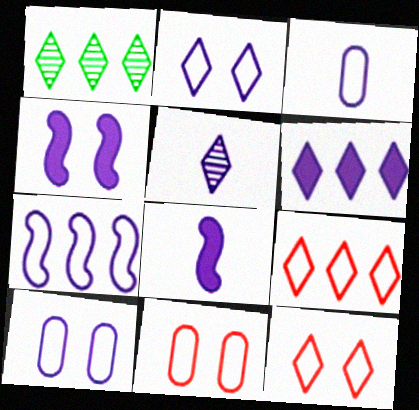[[1, 6, 9], 
[1, 8, 11], 
[2, 3, 7], 
[2, 5, 6], 
[3, 5, 8]]